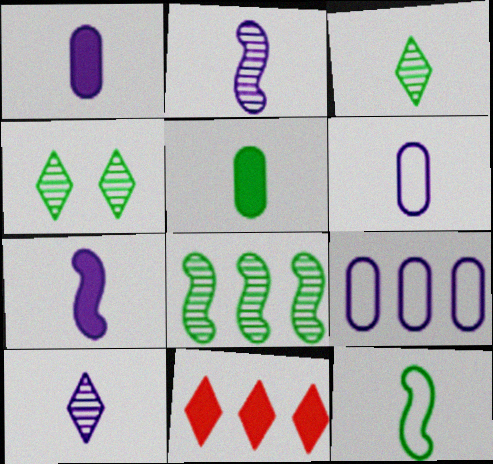[[3, 5, 12], 
[6, 7, 10], 
[8, 9, 11]]